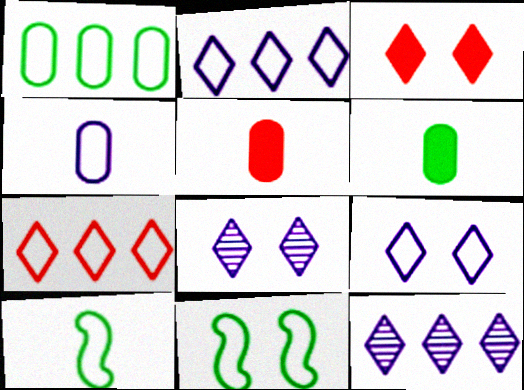[[4, 7, 11], 
[5, 11, 12]]